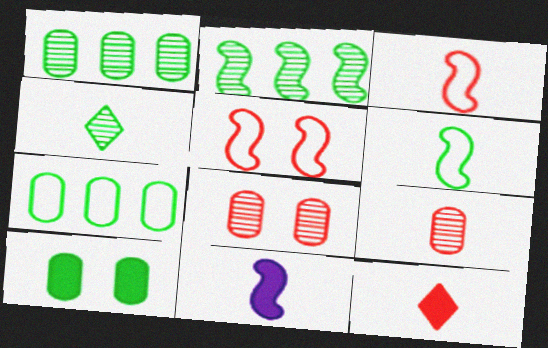[[2, 5, 11], 
[3, 9, 12]]